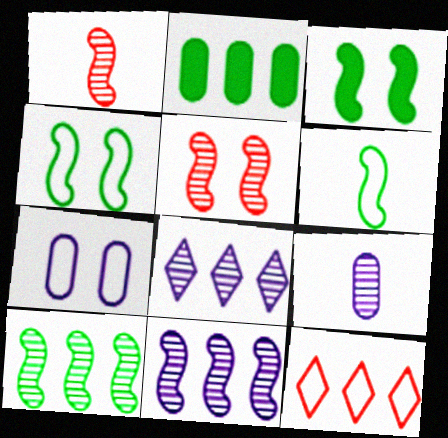[[2, 11, 12], 
[3, 6, 10], 
[3, 9, 12], 
[6, 7, 12]]